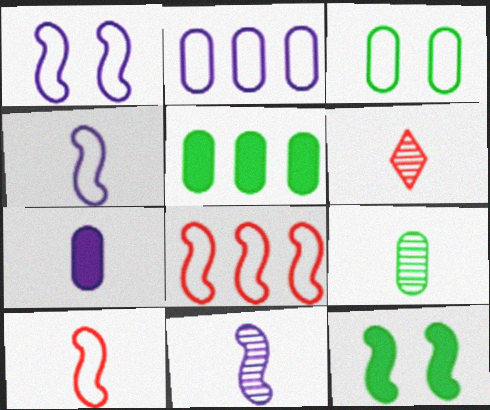[[1, 5, 6], 
[2, 6, 12], 
[3, 5, 9], 
[6, 9, 11], 
[8, 11, 12]]